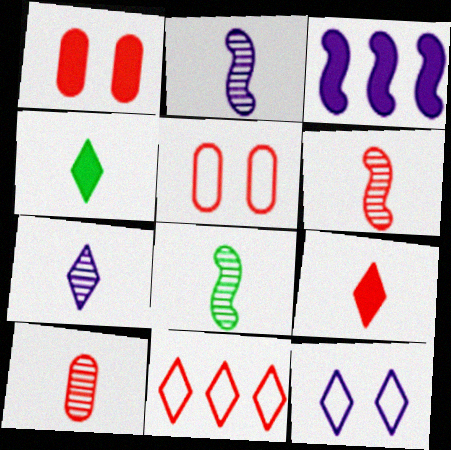[[1, 3, 4], 
[1, 6, 11], 
[2, 6, 8], 
[7, 8, 10]]